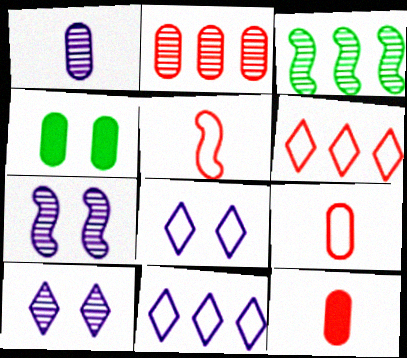[[3, 8, 12]]